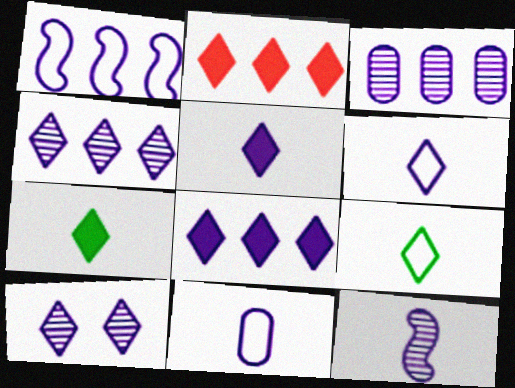[[1, 3, 8], 
[2, 9, 10], 
[3, 10, 12], 
[5, 11, 12], 
[6, 8, 10]]